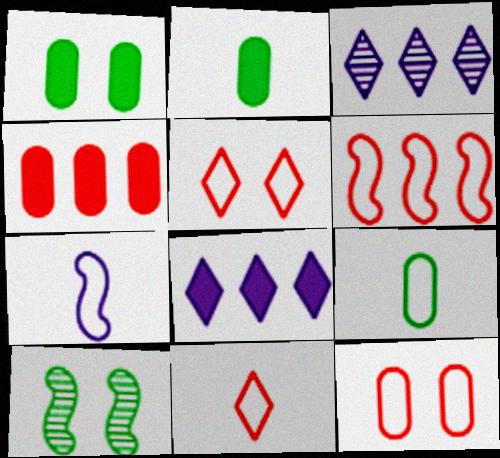[[6, 11, 12], 
[7, 9, 11]]